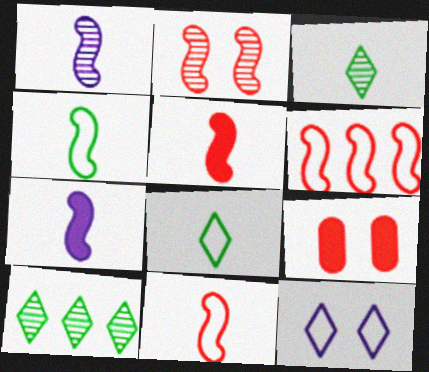[[1, 4, 5], 
[2, 5, 6]]